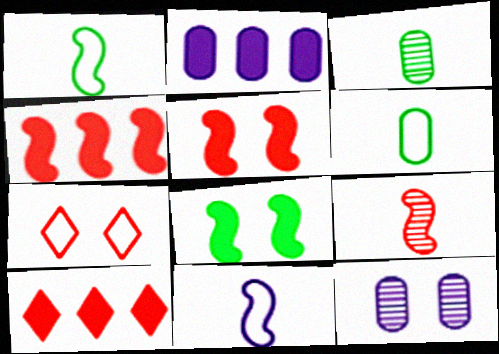[[1, 10, 12], 
[7, 8, 12]]